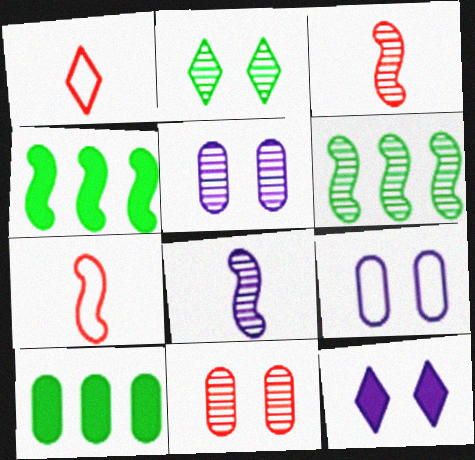[[1, 4, 5]]